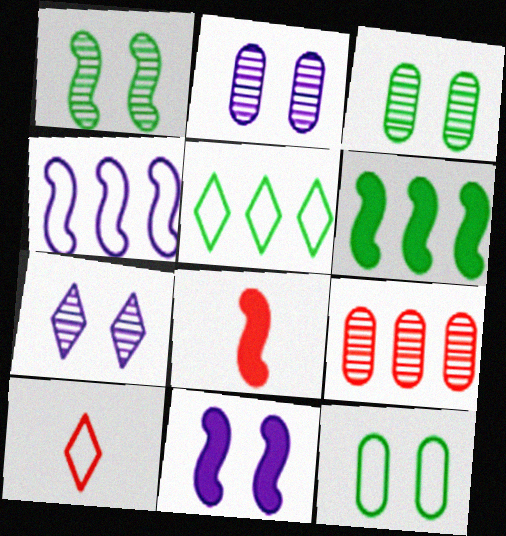[[1, 4, 8], 
[2, 5, 8], 
[2, 6, 10], 
[4, 10, 12], 
[6, 8, 11]]